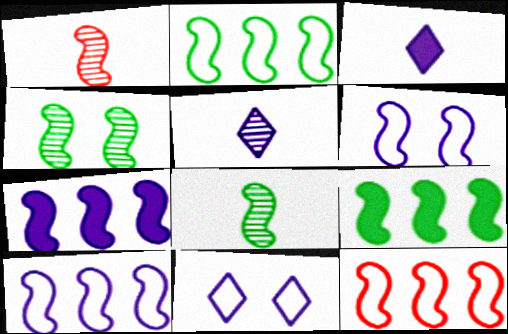[[1, 6, 9], 
[2, 10, 12]]